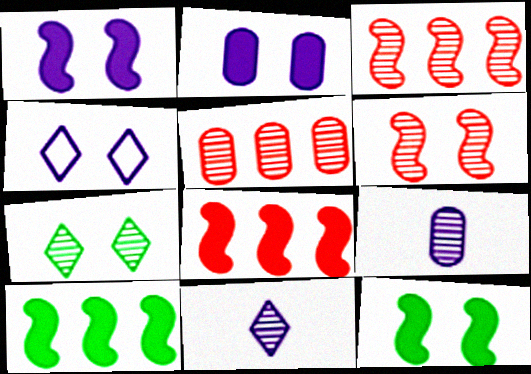[[3, 7, 9]]